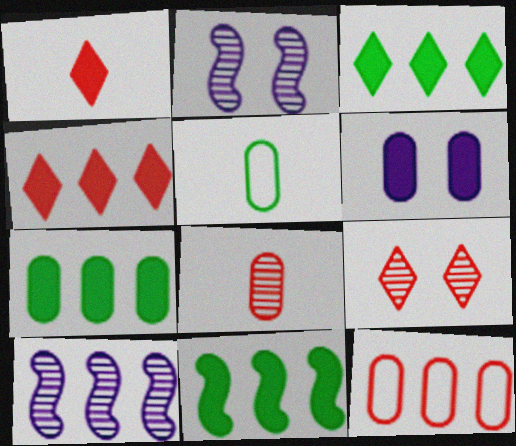[[1, 6, 11], 
[2, 4, 5], 
[3, 7, 11], 
[3, 10, 12]]